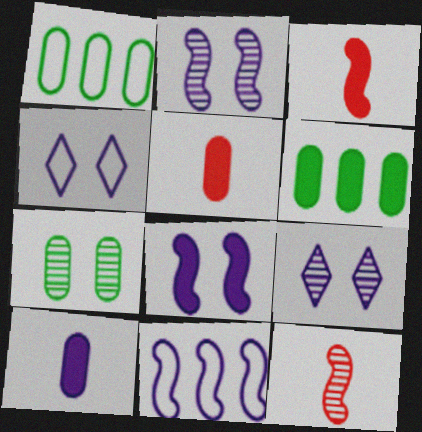[[1, 3, 9], 
[4, 6, 12], 
[9, 10, 11]]